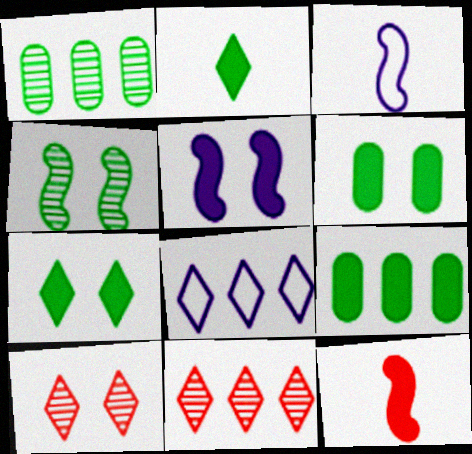[[2, 8, 10], 
[3, 6, 11], 
[3, 9, 10]]